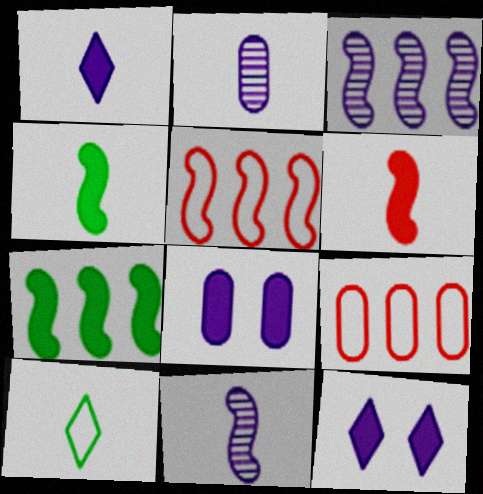[[2, 6, 10], 
[3, 5, 7]]